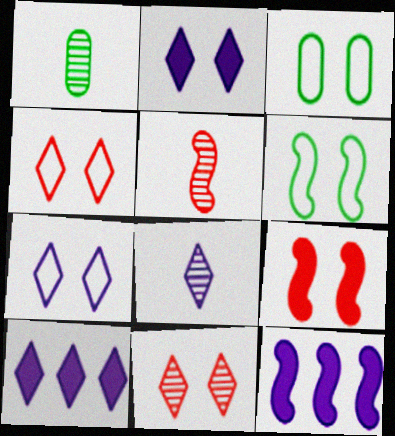[[1, 4, 12], 
[1, 5, 8], 
[3, 5, 10], 
[5, 6, 12], 
[7, 8, 10]]